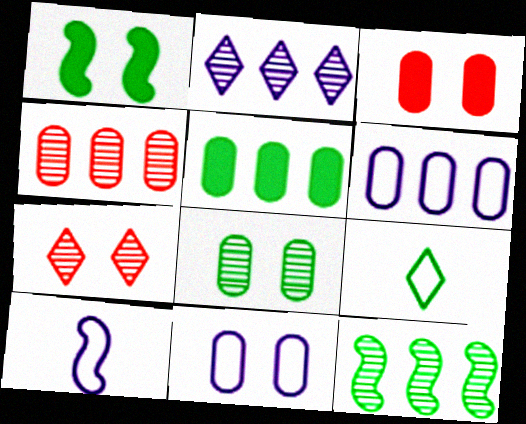[[1, 7, 11], 
[2, 4, 12], 
[3, 8, 11], 
[4, 5, 6], 
[5, 7, 10]]